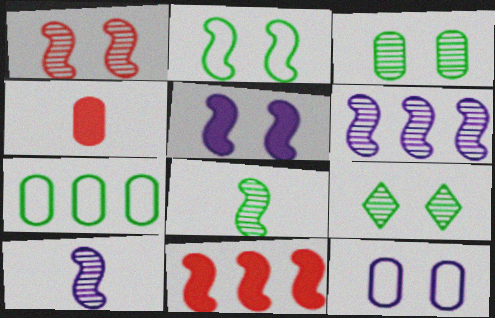[[1, 2, 5], 
[1, 6, 8], 
[2, 10, 11]]